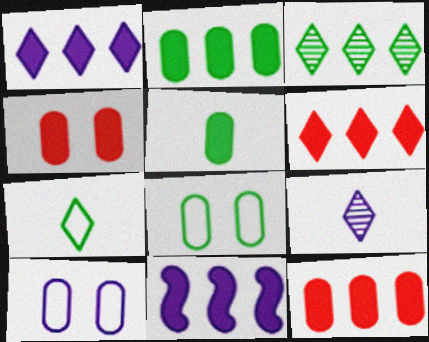[[2, 6, 11], 
[9, 10, 11]]